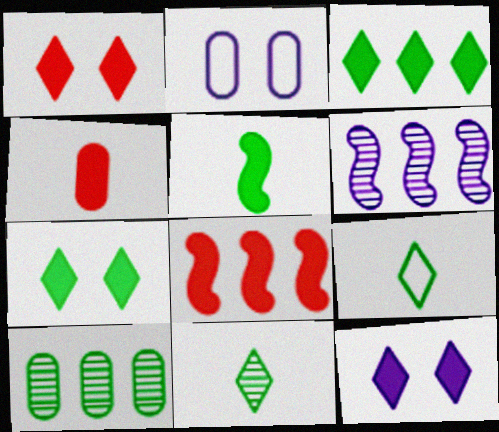[[1, 4, 8], 
[1, 7, 12], 
[2, 4, 10], 
[2, 8, 11]]